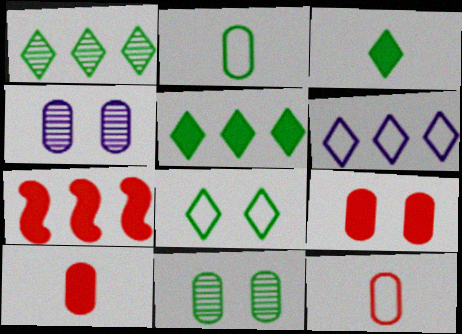[[1, 3, 8]]